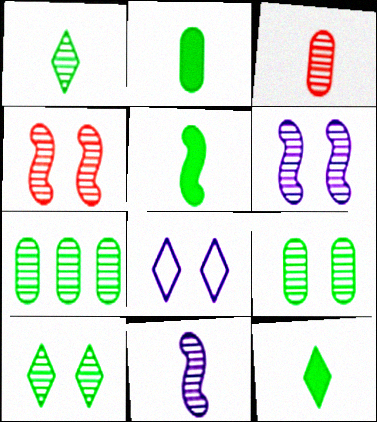[[1, 3, 11], 
[2, 5, 12]]